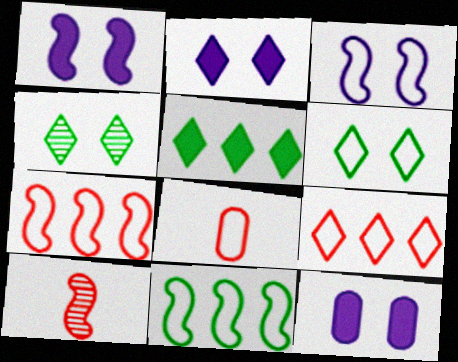[[1, 2, 12], 
[1, 10, 11]]